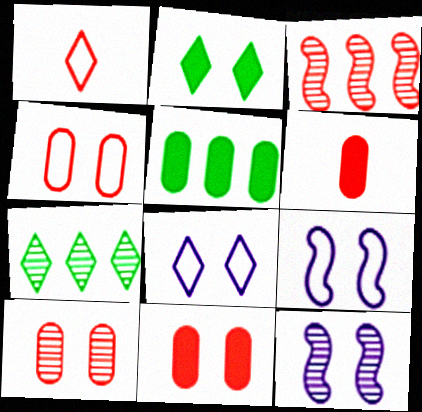[[1, 3, 11], 
[1, 5, 12], 
[2, 4, 12], 
[2, 9, 10], 
[4, 10, 11], 
[6, 7, 9]]